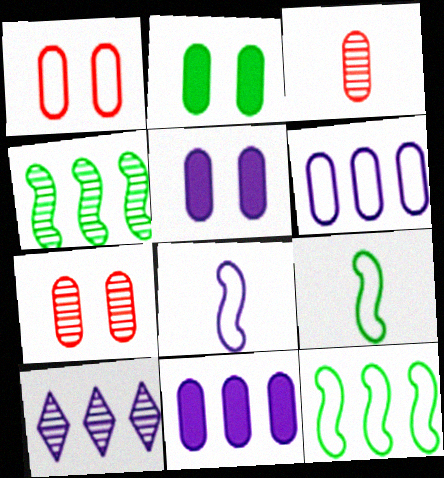[[2, 3, 6], 
[5, 8, 10]]